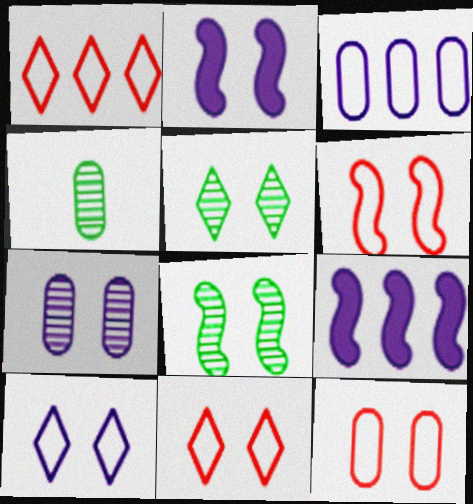[[1, 2, 4], 
[2, 5, 12], 
[2, 6, 8], 
[2, 7, 10], 
[4, 9, 11], 
[6, 11, 12]]